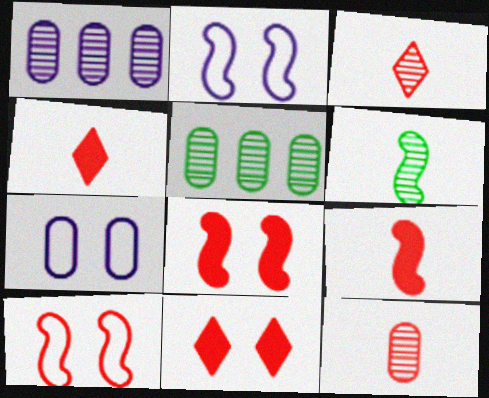[[2, 4, 5]]